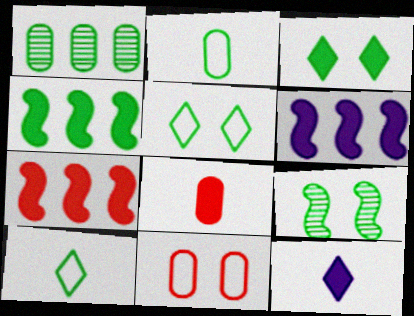[[3, 6, 8], 
[4, 6, 7]]